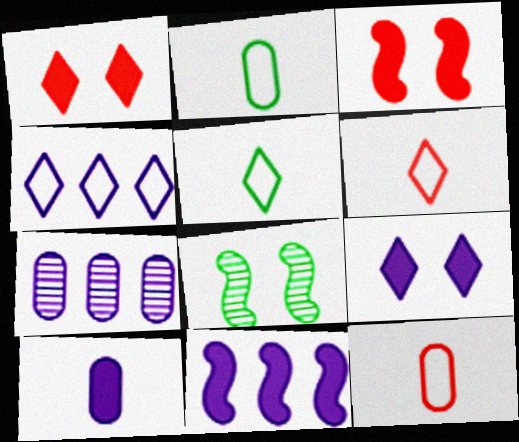[[3, 5, 7], 
[4, 7, 11], 
[9, 10, 11]]